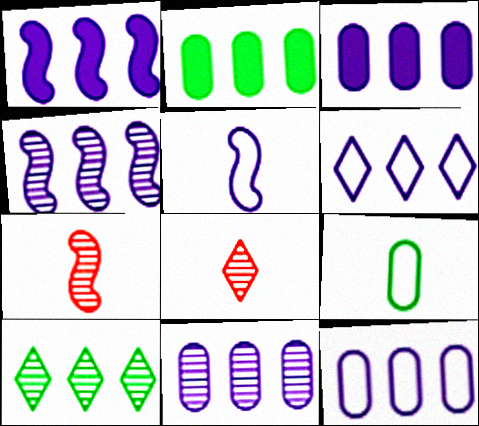[[1, 6, 11], 
[3, 4, 6], 
[3, 11, 12]]